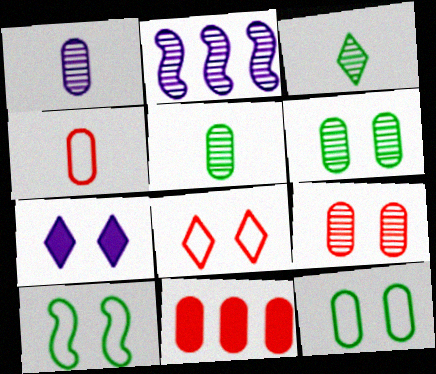[[1, 11, 12], 
[2, 3, 9], 
[4, 9, 11], 
[7, 9, 10]]